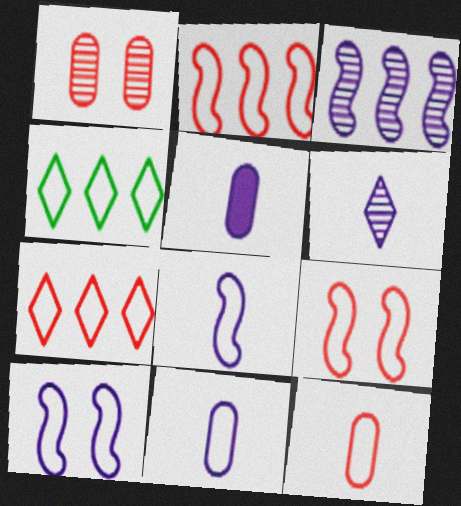[[4, 9, 11], 
[4, 10, 12], 
[5, 6, 8], 
[7, 9, 12]]